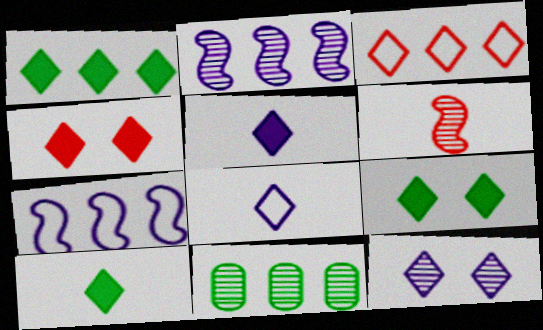[[1, 4, 5], 
[1, 9, 10], 
[3, 10, 12], 
[6, 11, 12]]